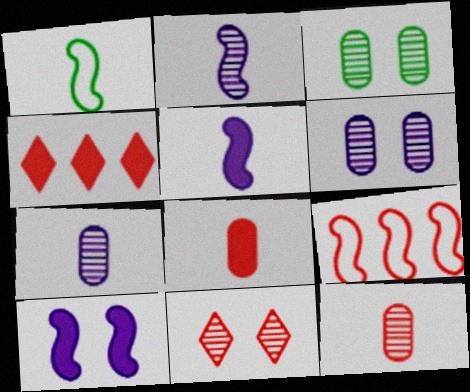[[1, 4, 6], 
[8, 9, 11]]